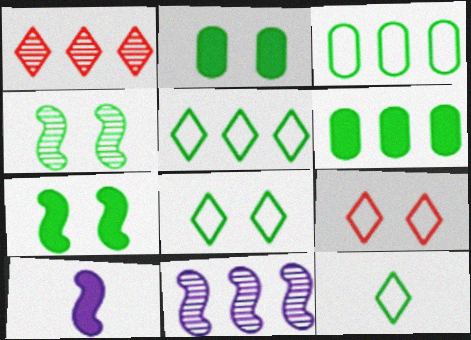[[2, 4, 8], 
[4, 6, 12], 
[5, 8, 12]]